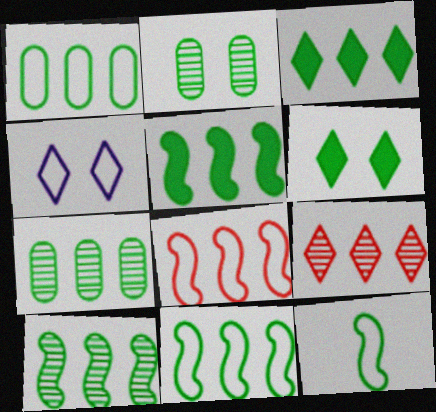[[1, 3, 10], 
[2, 3, 12], 
[3, 7, 11], 
[5, 10, 11], 
[6, 7, 12]]